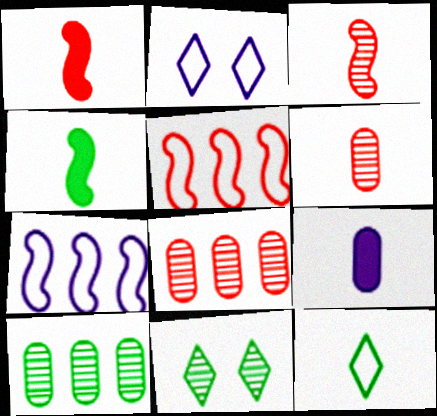[[1, 2, 10], 
[2, 4, 8], 
[3, 9, 12], 
[5, 9, 11]]